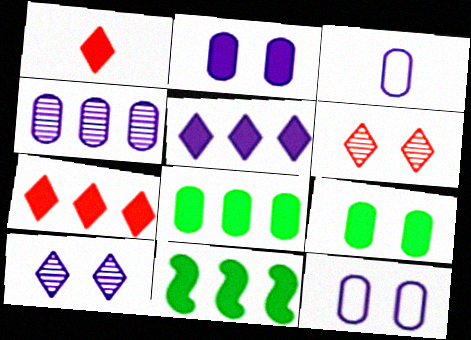[[1, 2, 11], 
[2, 3, 4], 
[3, 6, 11]]